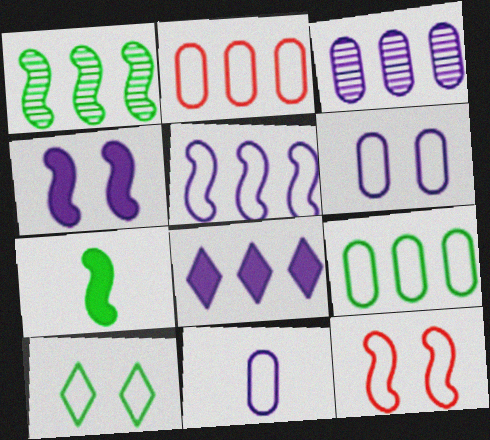[[1, 2, 8], 
[3, 5, 8], 
[6, 10, 12]]